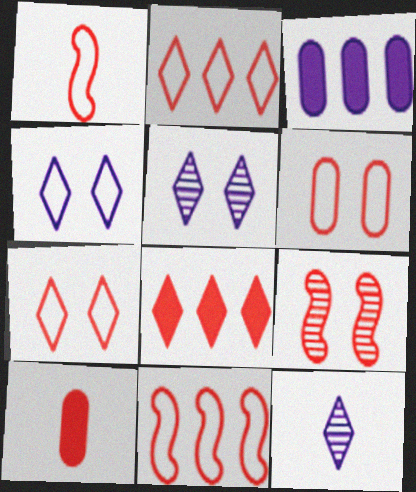[[1, 2, 6], 
[2, 9, 10]]